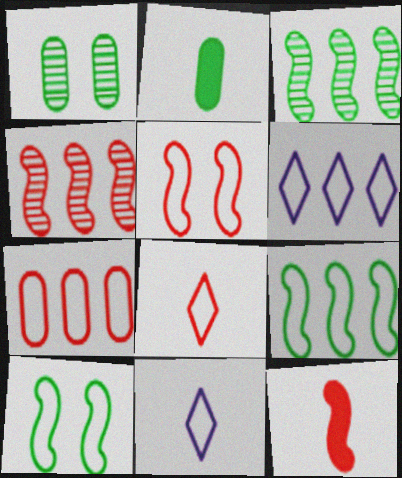[[1, 6, 12], 
[4, 5, 12], 
[5, 7, 8], 
[6, 7, 9], 
[7, 10, 11]]